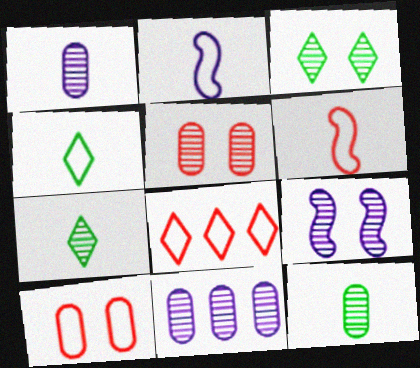[[3, 5, 9], 
[5, 11, 12], 
[6, 8, 10]]